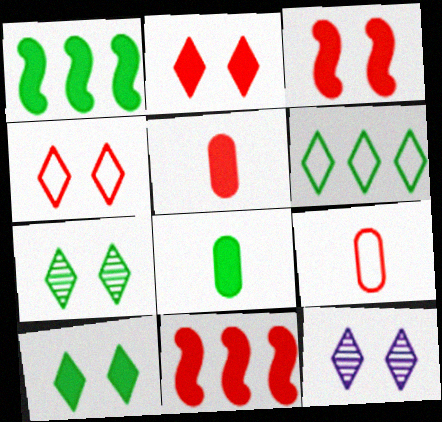[[1, 8, 10], 
[1, 9, 12], 
[2, 5, 11], 
[4, 10, 12]]